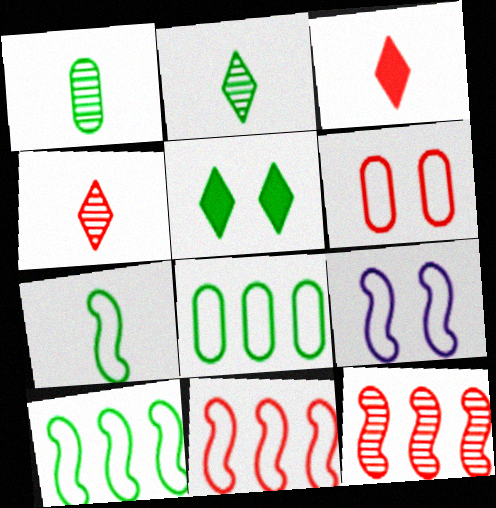[[1, 5, 10], 
[3, 6, 12], 
[7, 9, 11]]